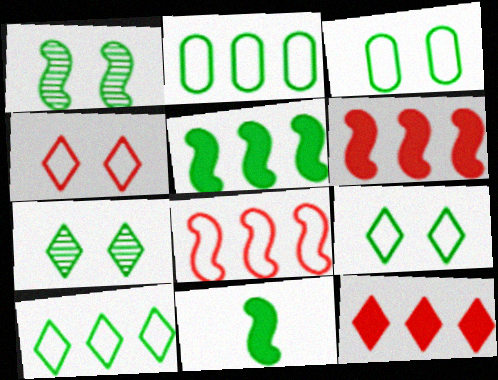[[2, 7, 11]]